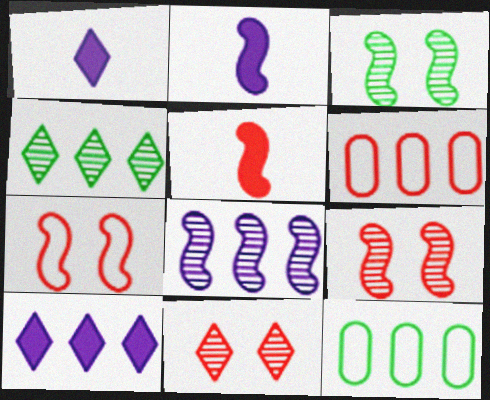[[1, 3, 6], 
[1, 9, 12], 
[2, 11, 12], 
[5, 6, 11]]